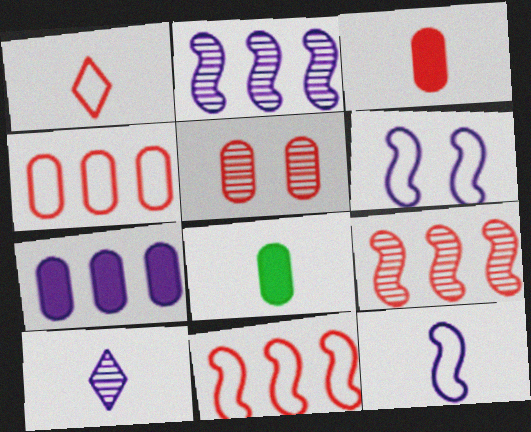[[3, 4, 5], 
[6, 7, 10]]